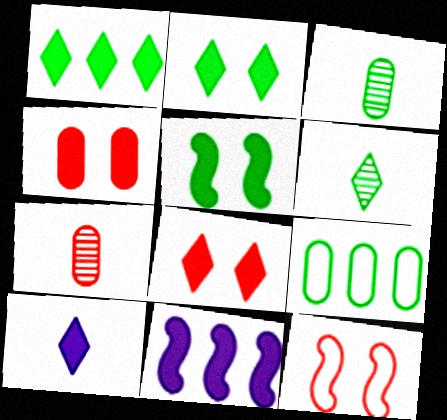[[1, 8, 10], 
[5, 6, 9]]